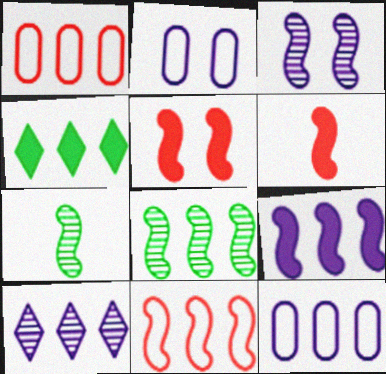[[8, 9, 11], 
[9, 10, 12]]